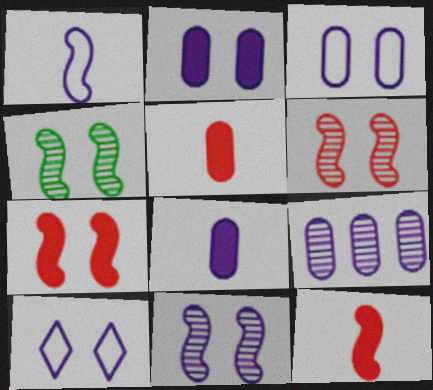[[2, 10, 11], 
[3, 8, 9], 
[4, 6, 11]]